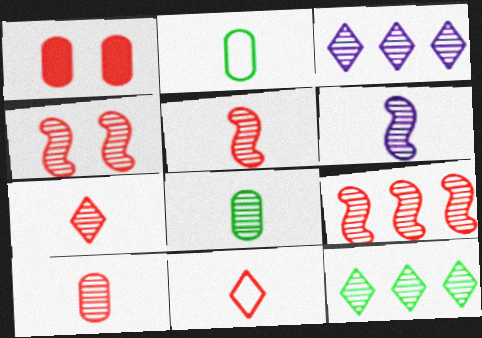[[1, 9, 11], 
[3, 4, 8], 
[4, 5, 9], 
[5, 7, 10], 
[6, 7, 8]]